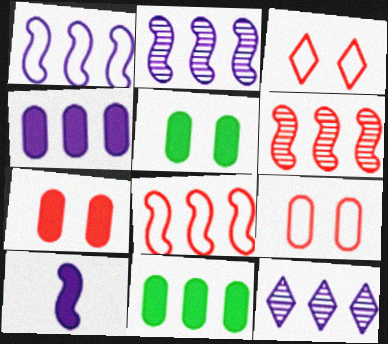[[1, 4, 12], 
[8, 11, 12]]